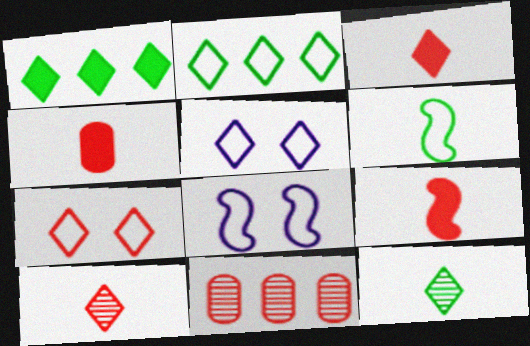[[1, 5, 10], 
[3, 4, 9], 
[7, 9, 11]]